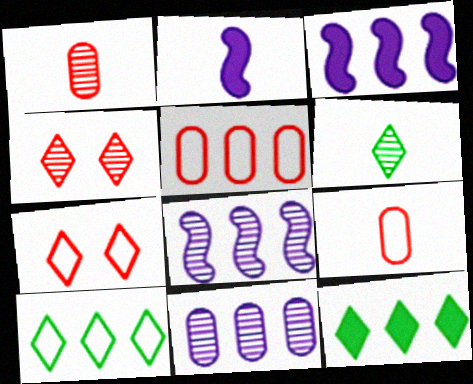[[2, 6, 9], 
[5, 8, 12]]